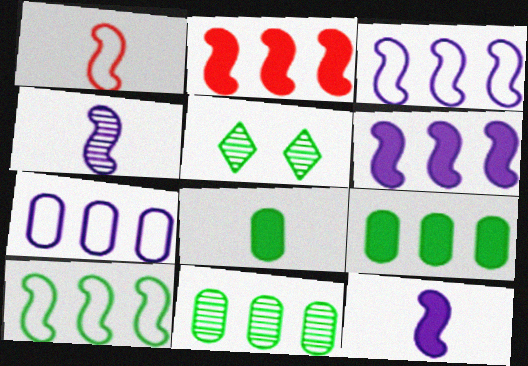[[5, 8, 10]]